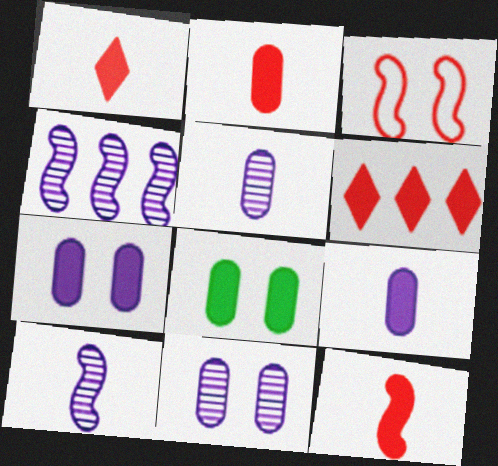[[1, 2, 12]]